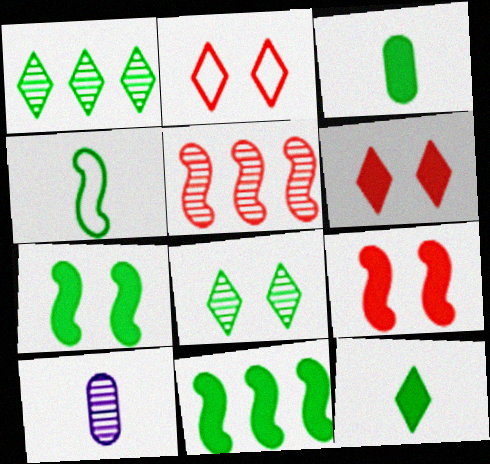[[2, 10, 11], 
[5, 8, 10]]